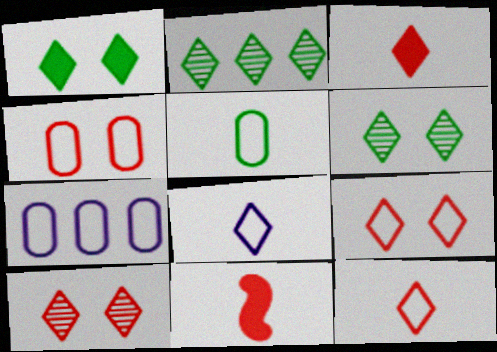[[4, 5, 7], 
[6, 7, 11]]